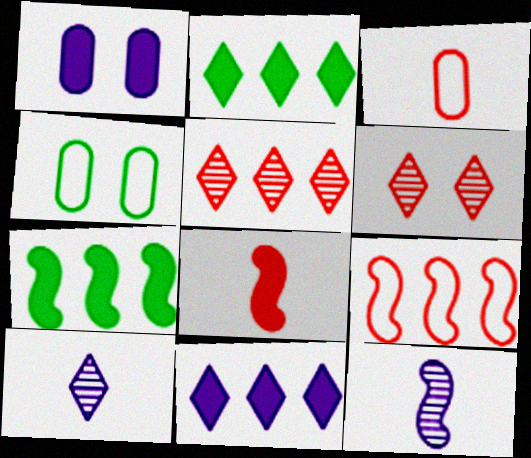[[1, 2, 8]]